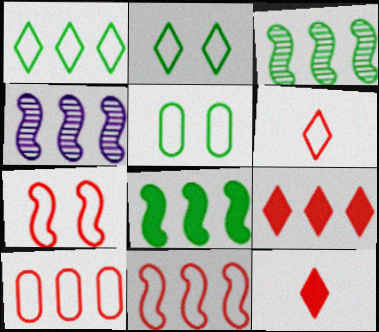[[4, 5, 12], 
[4, 8, 11], 
[6, 7, 10]]